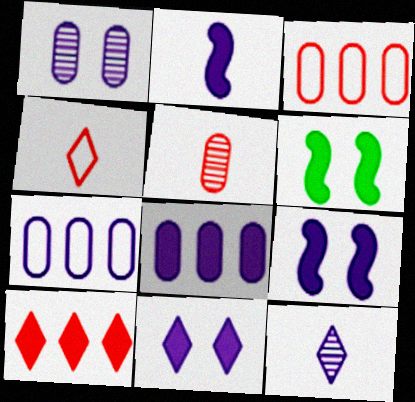[[2, 8, 11], 
[3, 6, 12], 
[7, 9, 12]]